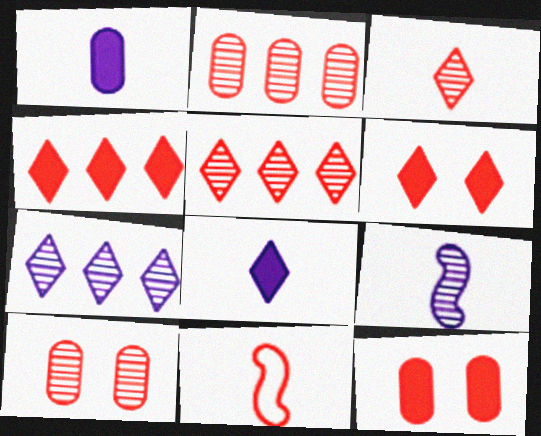[[2, 6, 11], 
[4, 10, 11], 
[5, 11, 12]]